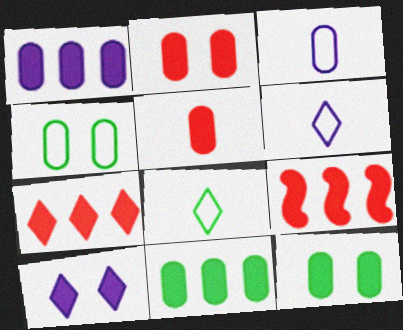[[1, 5, 12]]